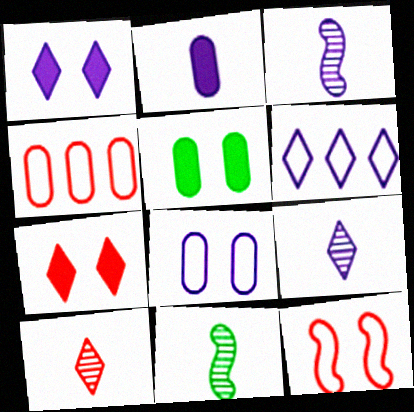[[1, 4, 11], 
[1, 6, 9]]